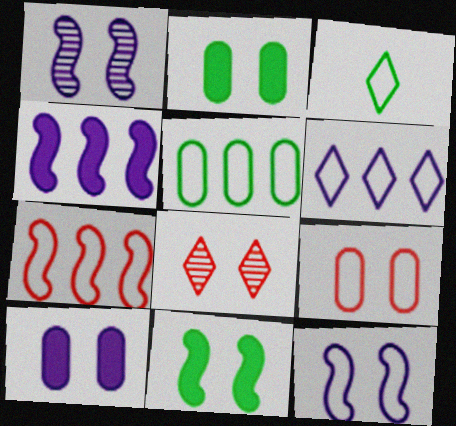[[2, 8, 12], 
[5, 6, 7]]